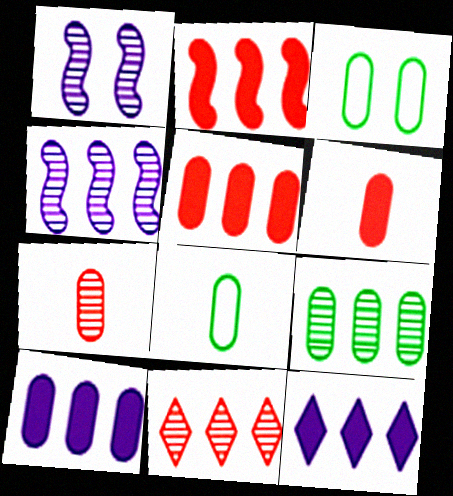[[3, 7, 10], 
[4, 9, 11]]